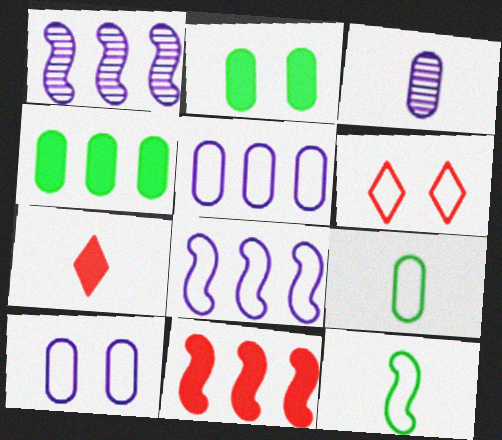[[3, 7, 12], 
[5, 6, 12], 
[6, 8, 9]]